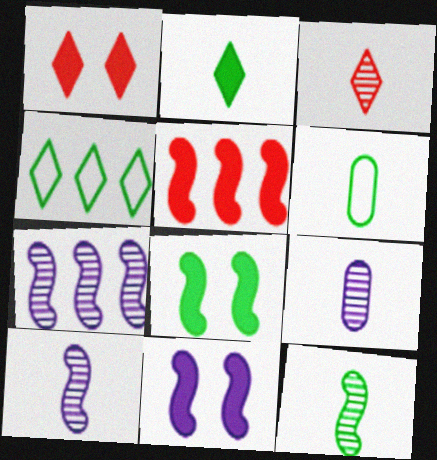[[1, 6, 7], 
[2, 6, 12], 
[3, 9, 12]]